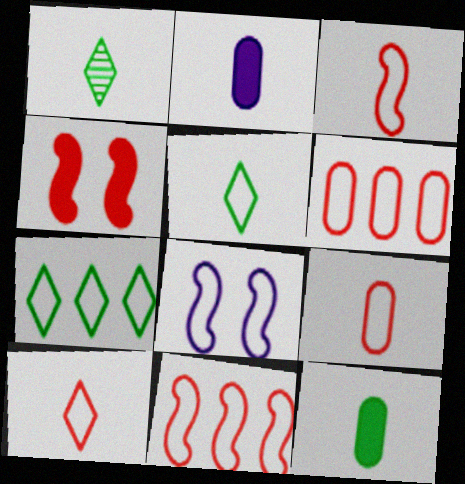[[1, 2, 3], 
[3, 9, 10], 
[5, 6, 8], 
[7, 8, 9]]